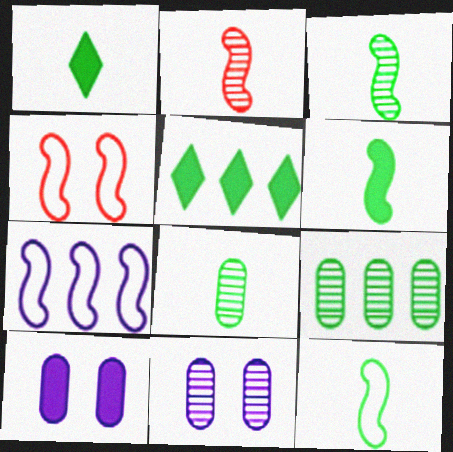[[1, 8, 12], 
[3, 6, 12], 
[4, 7, 12]]